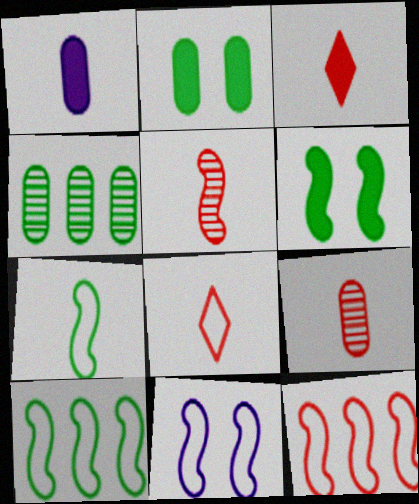[[3, 4, 11], 
[7, 11, 12]]